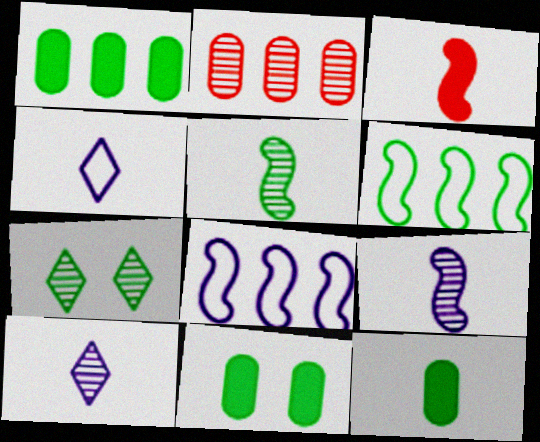[[1, 11, 12], 
[2, 7, 9], 
[6, 7, 12]]